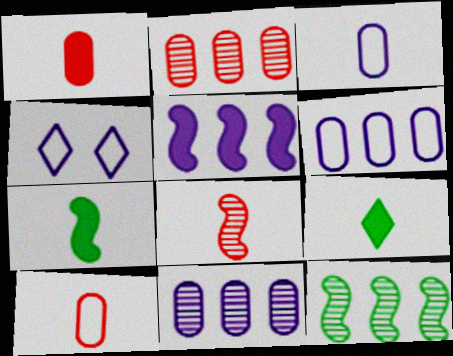[[1, 4, 12], 
[2, 4, 7], 
[3, 8, 9]]